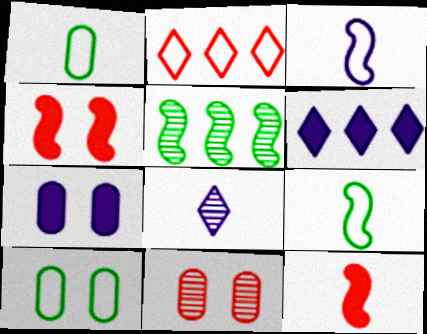[[1, 8, 12], 
[2, 3, 10], 
[2, 11, 12], 
[3, 4, 5], 
[5, 8, 11], 
[6, 9, 11], 
[7, 10, 11]]